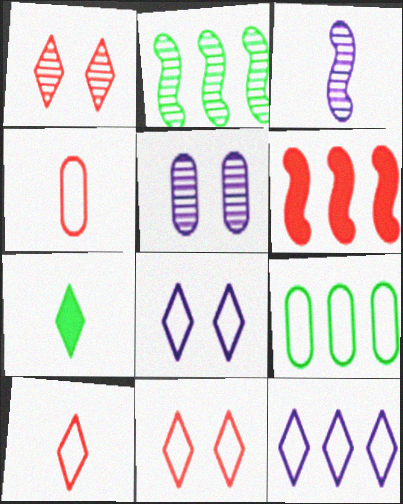[[1, 4, 6], 
[1, 7, 12], 
[3, 4, 7]]